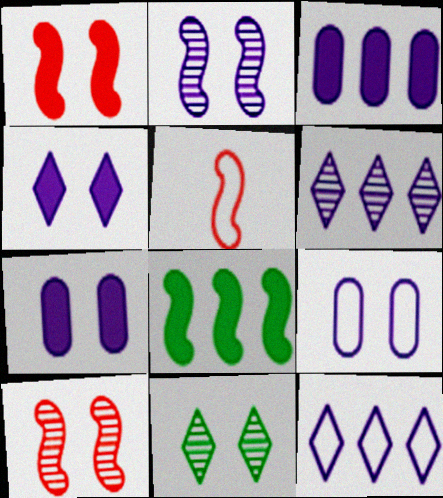[[1, 9, 11], 
[2, 4, 9], 
[2, 5, 8], 
[3, 5, 11]]